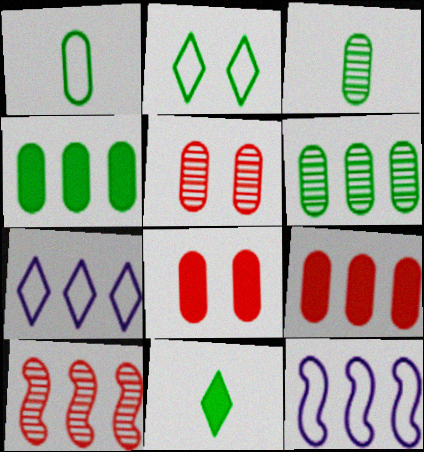[[4, 7, 10], 
[5, 11, 12]]